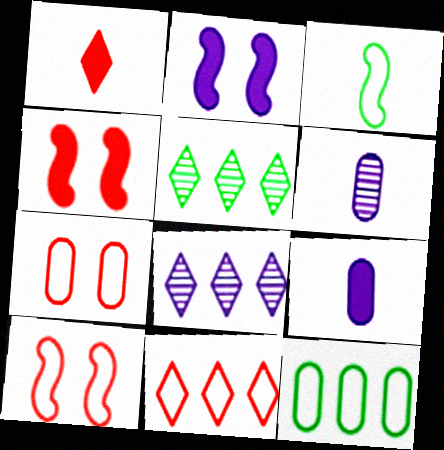[[1, 3, 6], 
[5, 9, 10]]